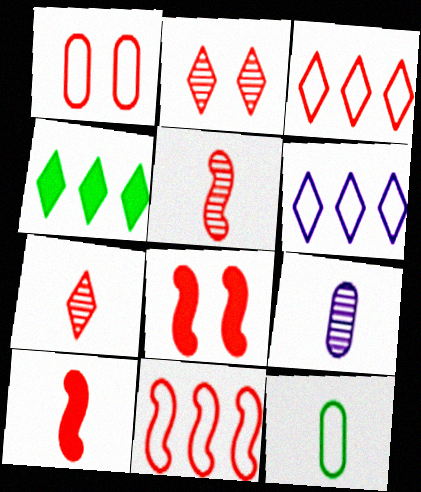[[1, 2, 8], 
[5, 8, 11]]